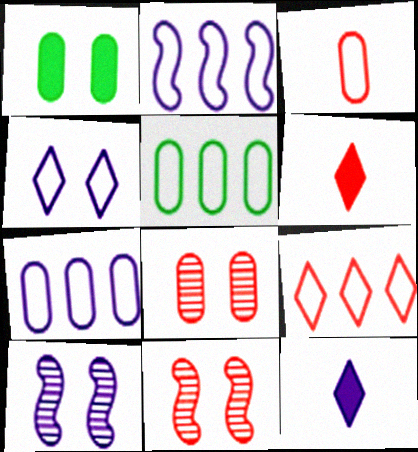[[1, 4, 11], 
[2, 5, 9], 
[5, 6, 10], 
[5, 11, 12], 
[7, 10, 12]]